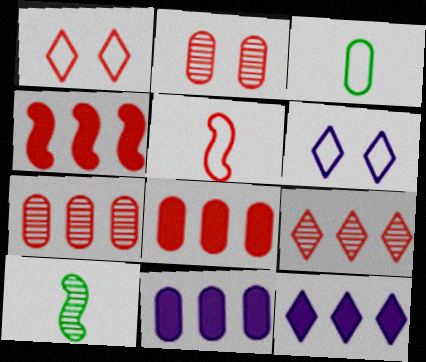[[1, 10, 11], 
[2, 3, 11], 
[6, 8, 10]]